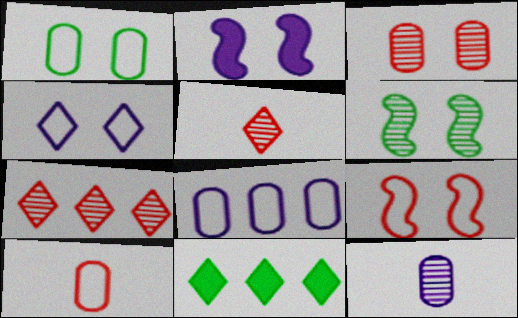[[1, 4, 9], 
[1, 8, 10], 
[2, 6, 9], 
[4, 5, 11], 
[6, 7, 12], 
[9, 11, 12]]